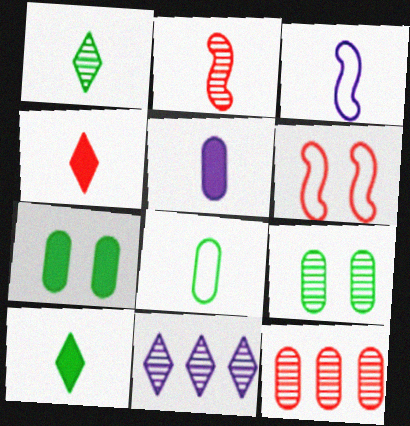[[2, 9, 11], 
[4, 6, 12]]